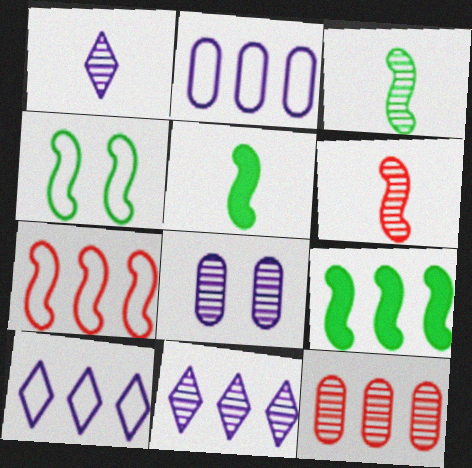[[3, 4, 9], 
[9, 10, 12]]